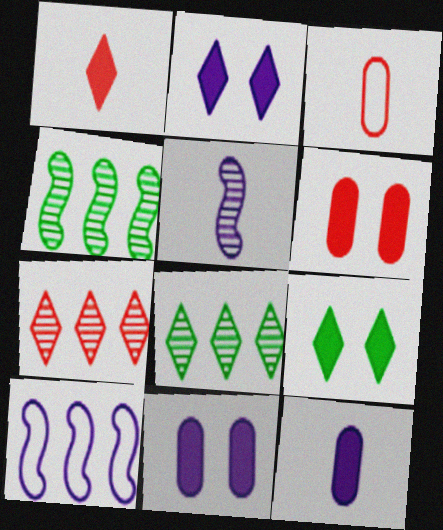[[2, 3, 4]]